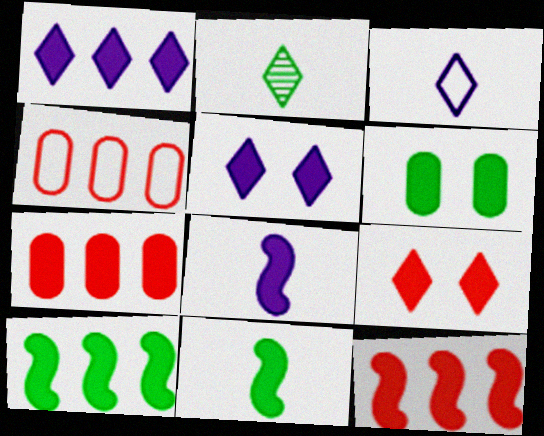[[1, 7, 10], 
[5, 7, 11]]